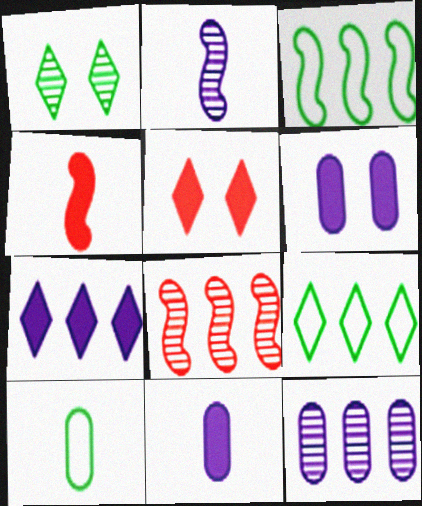[]